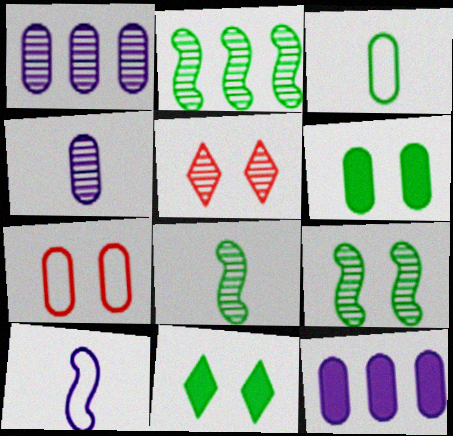[[1, 5, 8], 
[2, 3, 11], 
[2, 4, 5], 
[2, 8, 9]]